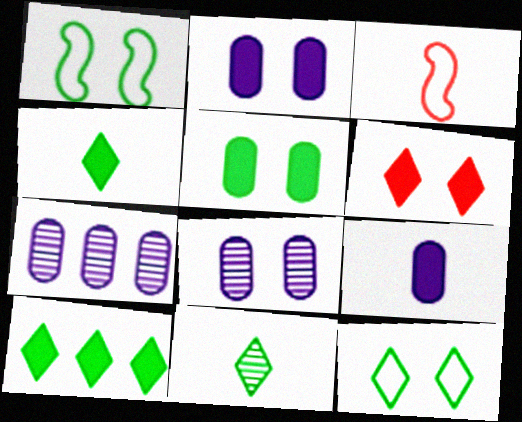[[1, 6, 8], 
[3, 8, 10], 
[3, 9, 11], 
[10, 11, 12]]